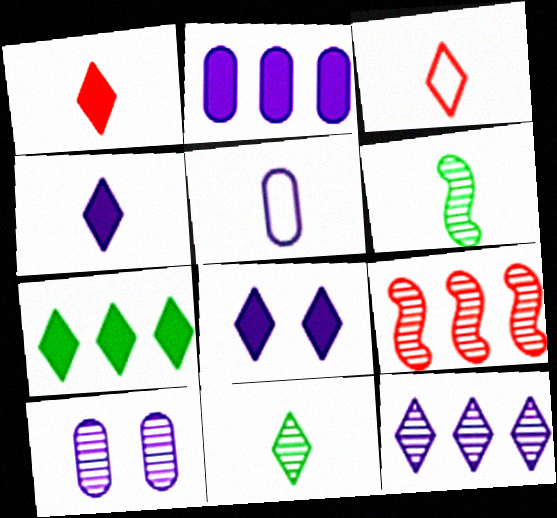[[1, 5, 6], 
[1, 7, 8], 
[2, 5, 10], 
[3, 4, 11], 
[9, 10, 11]]